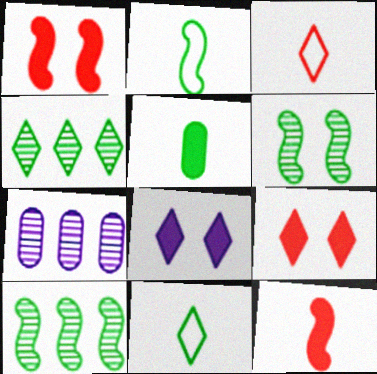[[1, 7, 11], 
[2, 7, 9], 
[3, 4, 8]]